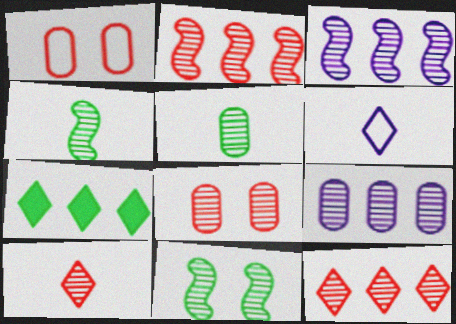[[2, 8, 10], 
[5, 8, 9], 
[9, 10, 11]]